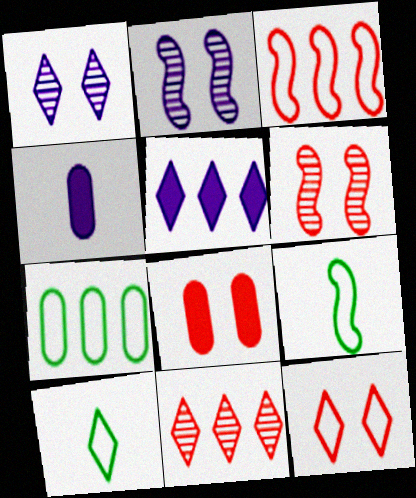[[6, 8, 12]]